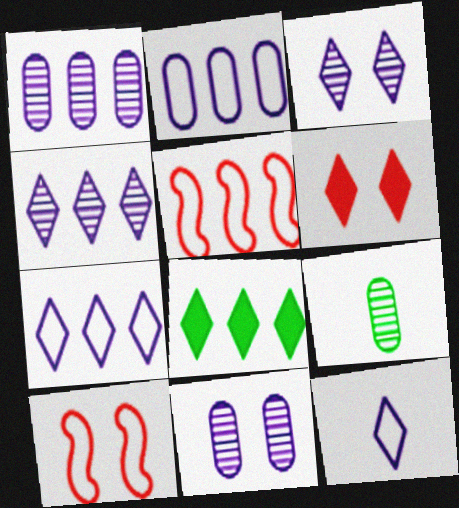[[1, 5, 8]]